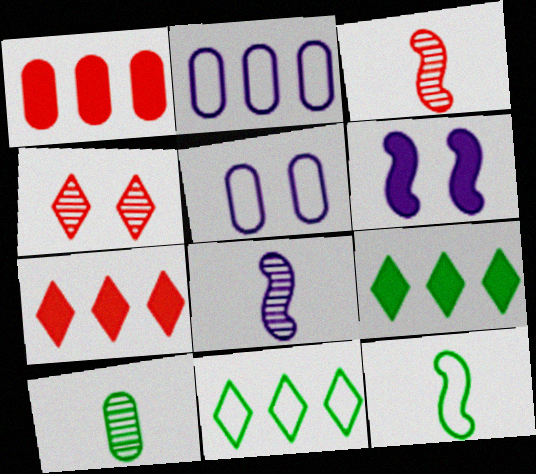[[1, 5, 10], 
[3, 5, 9]]